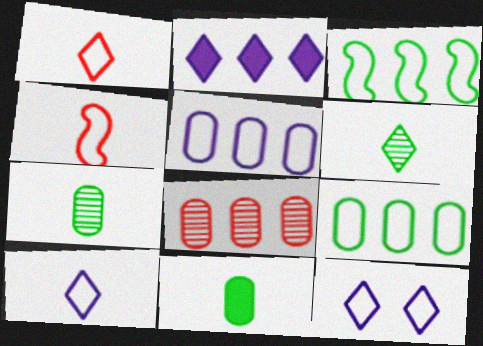[[2, 3, 8], 
[4, 9, 12]]